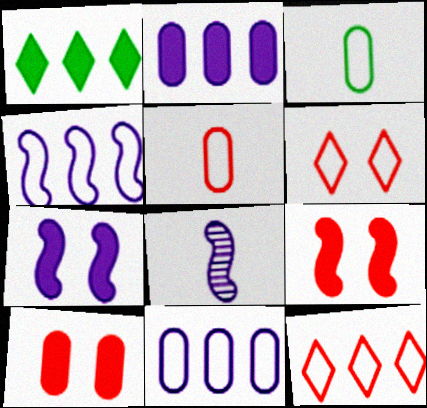[[3, 4, 6], 
[4, 7, 8]]